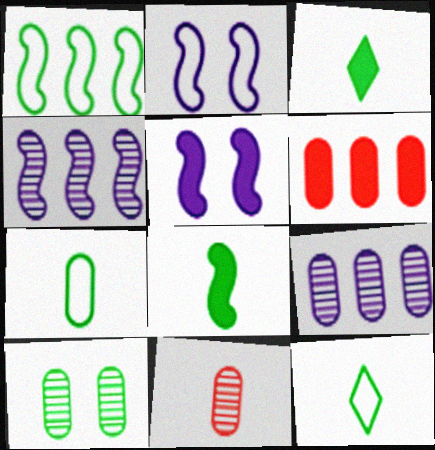[[1, 3, 10], 
[3, 5, 6], 
[9, 10, 11]]